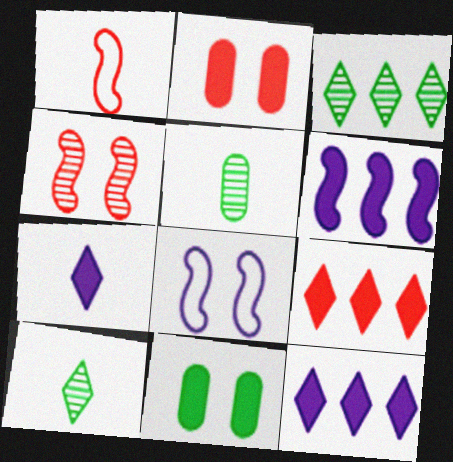[[1, 5, 7], 
[5, 8, 9]]